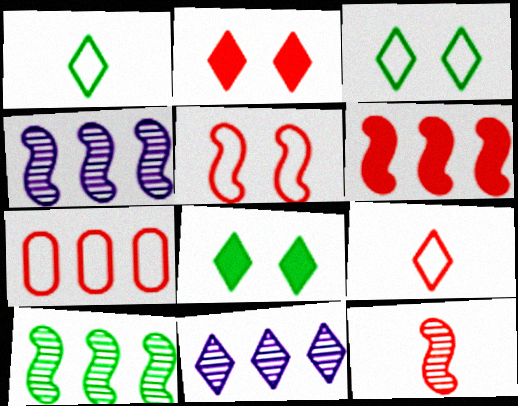[[1, 2, 11], 
[2, 7, 12], 
[5, 6, 12], 
[5, 7, 9], 
[8, 9, 11]]